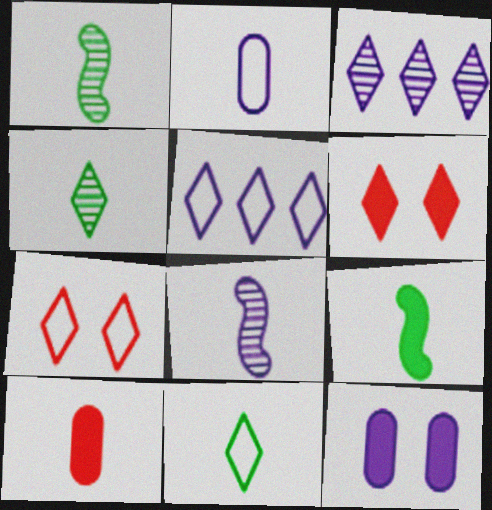[[3, 6, 11], 
[4, 5, 6], 
[5, 7, 11], 
[5, 8, 12], 
[8, 10, 11]]